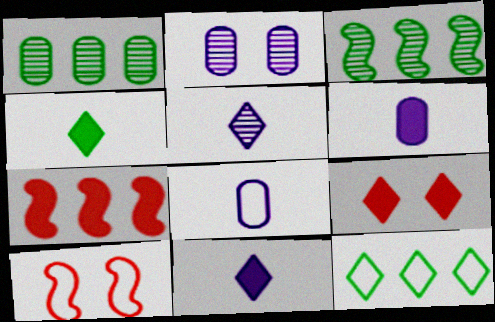[[1, 10, 11], 
[3, 8, 9], 
[5, 9, 12], 
[8, 10, 12]]